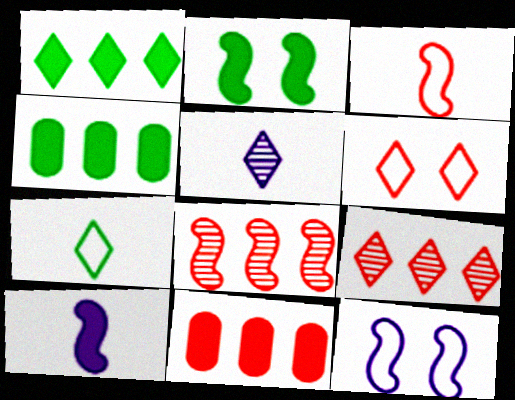[[1, 5, 6]]